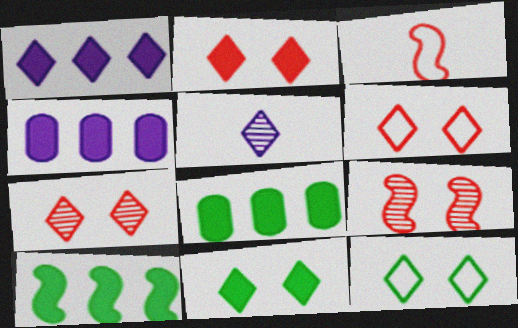[[2, 6, 7]]